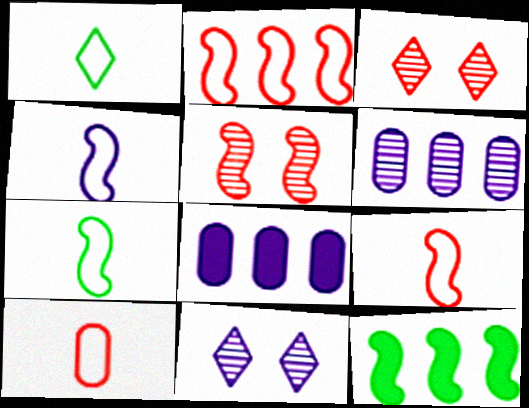[[1, 4, 10], 
[1, 5, 8], 
[3, 7, 8], 
[4, 5, 12], 
[4, 7, 9], 
[4, 8, 11], 
[10, 11, 12]]